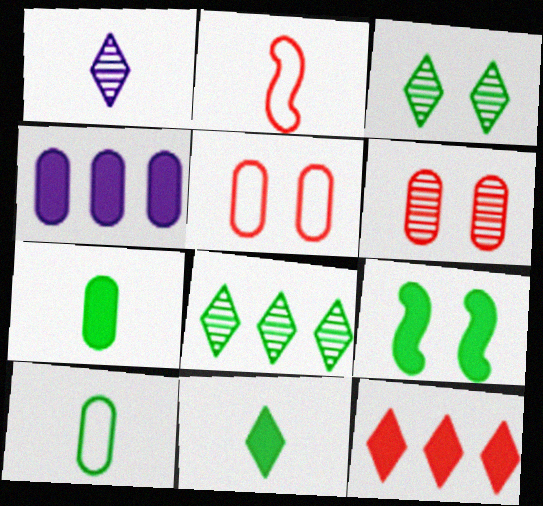[[1, 2, 7], 
[2, 3, 4], 
[2, 6, 12], 
[4, 6, 10], 
[8, 9, 10]]